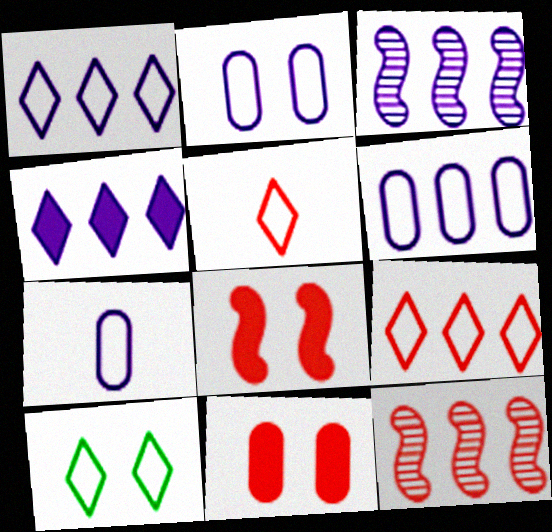[[1, 5, 10], 
[2, 6, 7], 
[3, 4, 6], 
[5, 11, 12]]